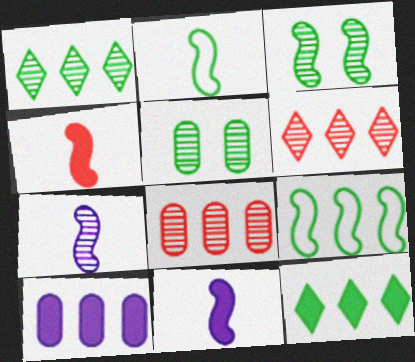[[2, 4, 7], 
[2, 5, 12], 
[5, 6, 7], 
[6, 9, 10]]